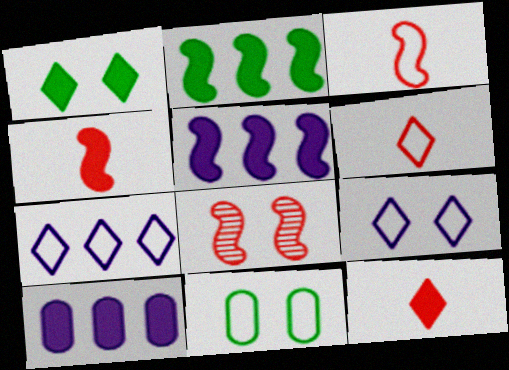[[1, 4, 10], 
[3, 7, 11]]